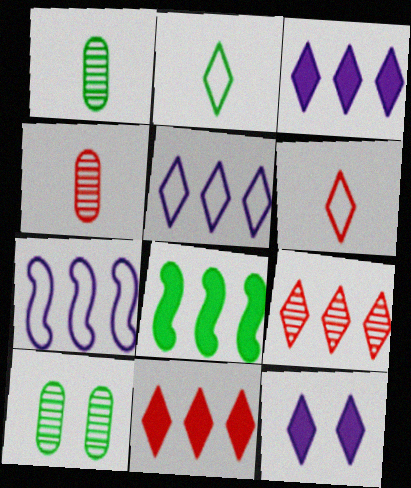[[2, 8, 10], 
[2, 9, 12]]